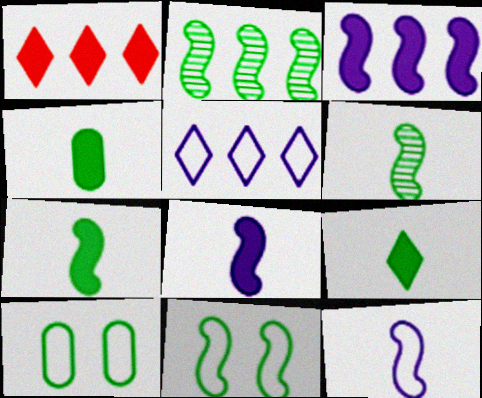[[2, 7, 11], 
[2, 9, 10], 
[4, 7, 9]]